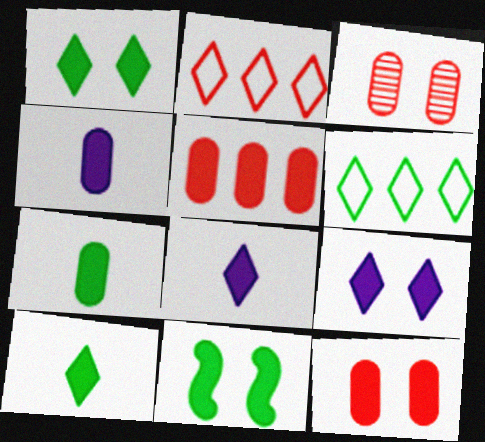[[5, 8, 11], 
[9, 11, 12]]